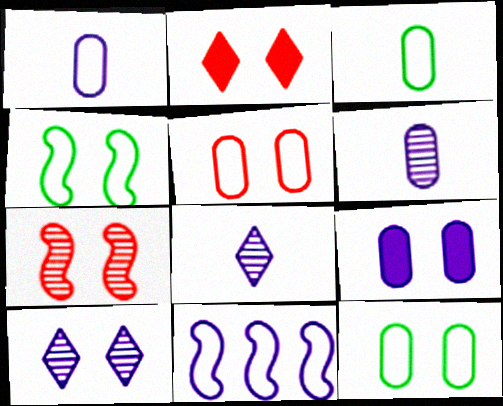[[2, 5, 7], 
[8, 9, 11]]